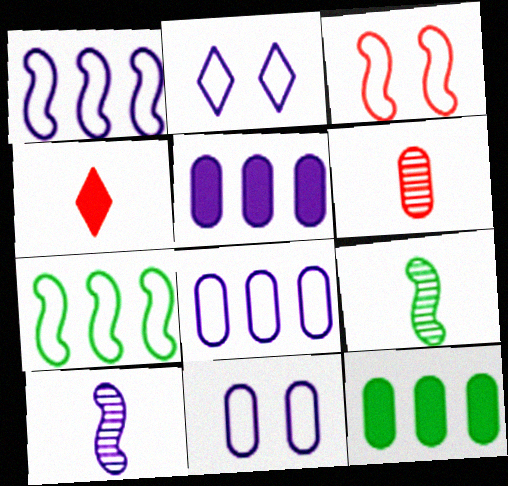[[2, 5, 10], 
[6, 11, 12]]